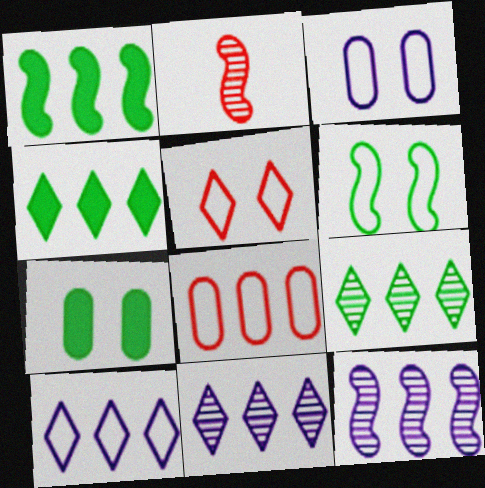[[1, 8, 11], 
[2, 3, 4], 
[2, 7, 10], 
[3, 5, 6], 
[4, 8, 12]]